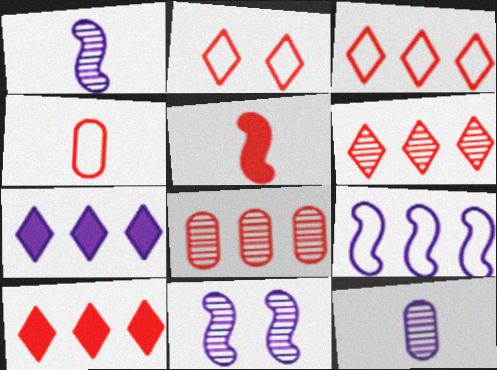[[2, 5, 8], 
[3, 6, 10]]